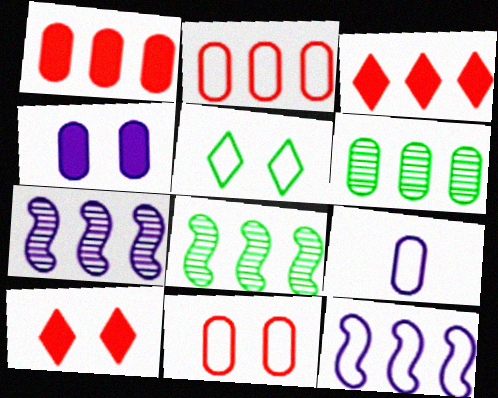[[3, 6, 12], 
[8, 9, 10]]